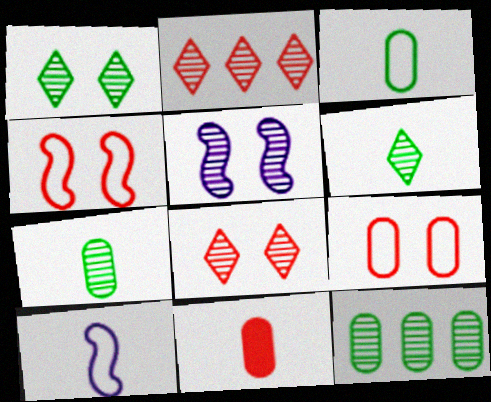[[2, 4, 11], 
[2, 5, 7], 
[6, 10, 11]]